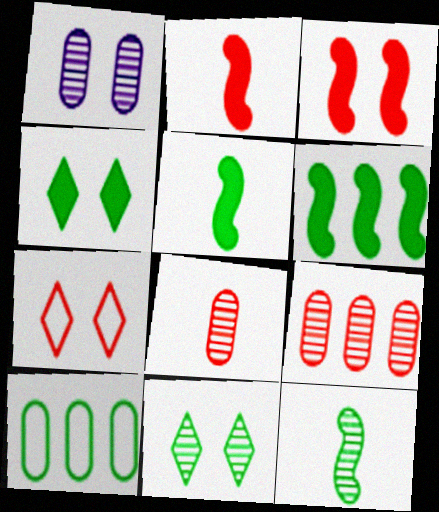[[2, 7, 9], 
[4, 10, 12], 
[5, 10, 11]]